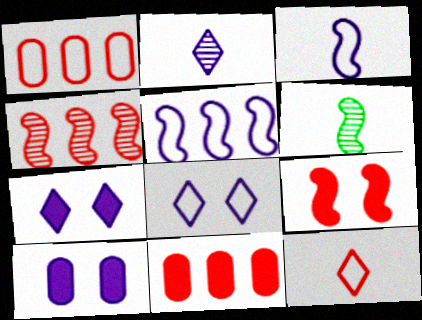[[1, 6, 7], 
[2, 5, 10], 
[5, 6, 9], 
[6, 8, 11]]